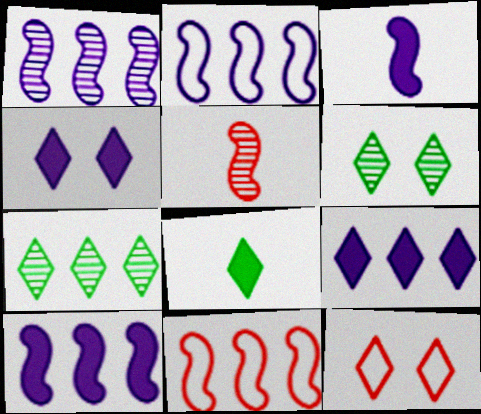[[1, 2, 10], 
[4, 6, 12]]